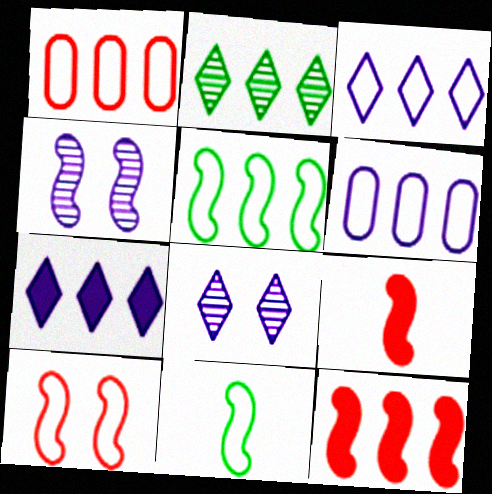[[1, 3, 5], 
[2, 6, 12], 
[4, 5, 9], 
[4, 11, 12]]